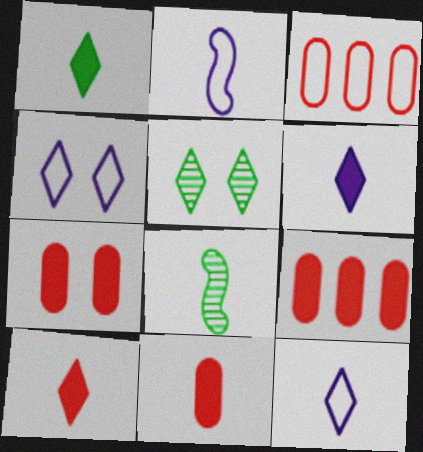[[1, 6, 10], 
[2, 5, 9], 
[4, 8, 9], 
[7, 9, 11], 
[8, 11, 12]]